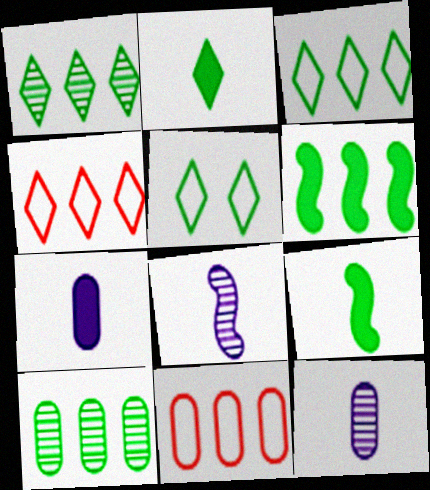[[1, 2, 5], 
[3, 6, 10], 
[5, 9, 10]]